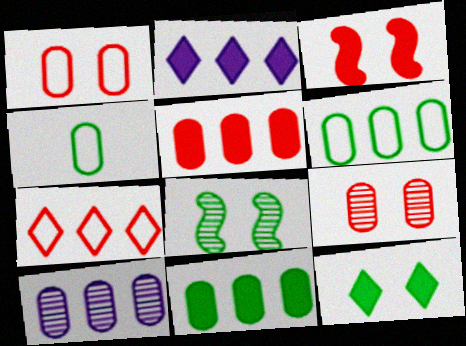[[5, 6, 10]]